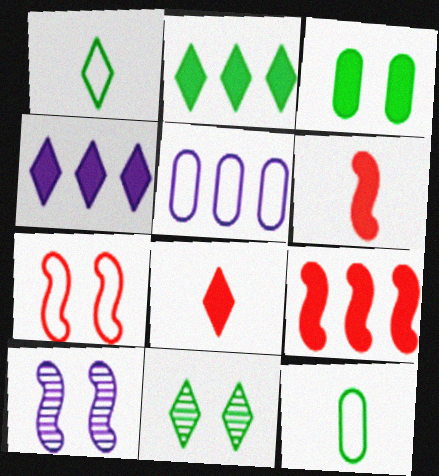[[1, 2, 11], 
[1, 5, 7], 
[3, 4, 6], 
[5, 6, 11]]